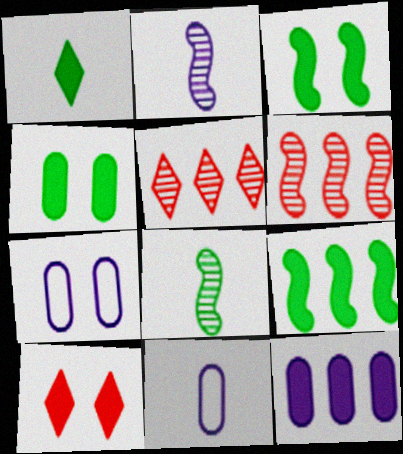[[1, 4, 9], 
[1, 6, 7], 
[3, 5, 11]]